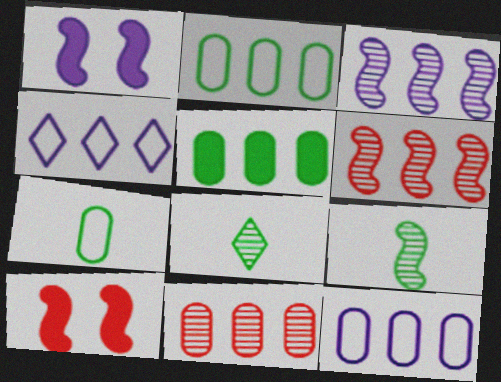[[4, 5, 6], 
[5, 11, 12], 
[8, 10, 12]]